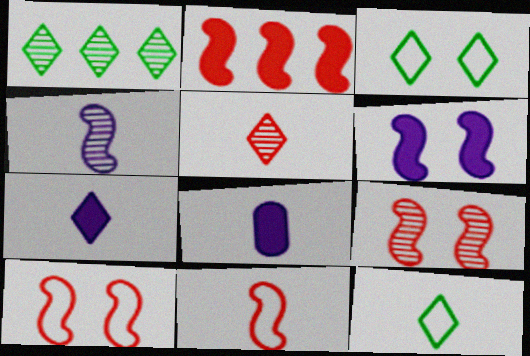[[1, 8, 10], 
[2, 9, 11], 
[5, 7, 12]]